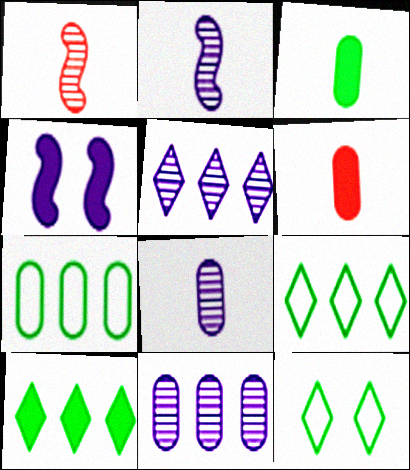[[4, 6, 10]]